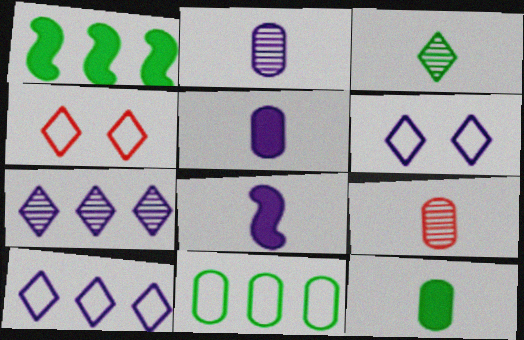[[1, 2, 4], 
[1, 6, 9]]